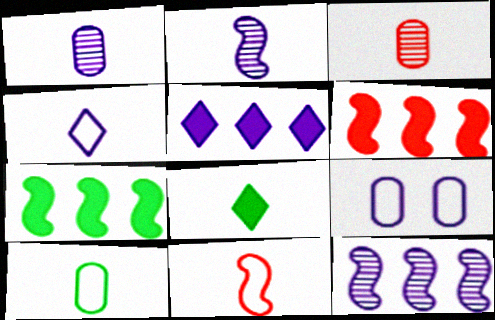[[1, 8, 11], 
[2, 5, 9], 
[4, 10, 11]]